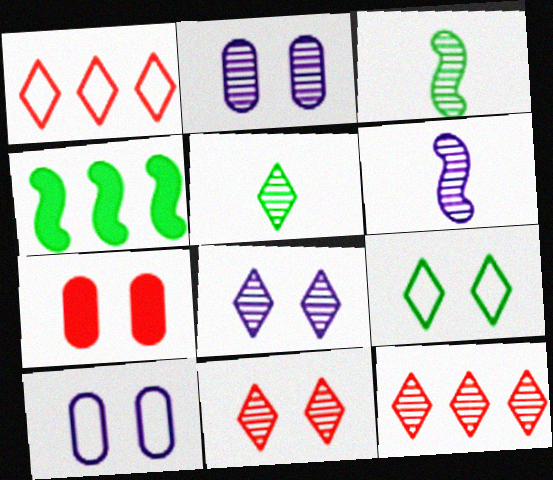[[2, 3, 12], 
[5, 8, 12]]